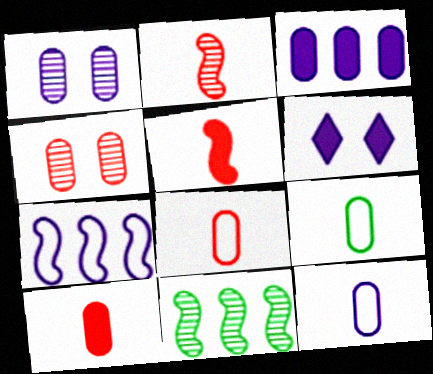[[1, 3, 12], 
[3, 4, 9], 
[6, 8, 11], 
[8, 9, 12]]